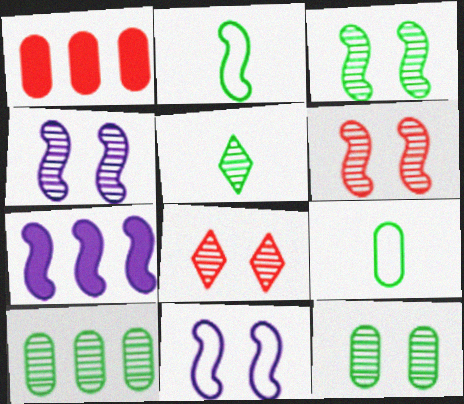[[1, 5, 11], 
[2, 6, 7], 
[3, 4, 6], 
[3, 5, 10], 
[4, 8, 12], 
[7, 8, 9]]